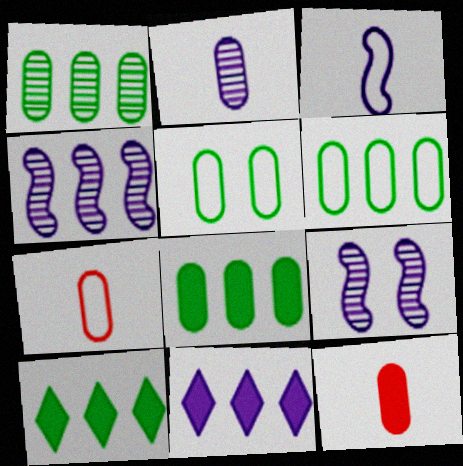[[1, 6, 8], 
[7, 9, 10]]